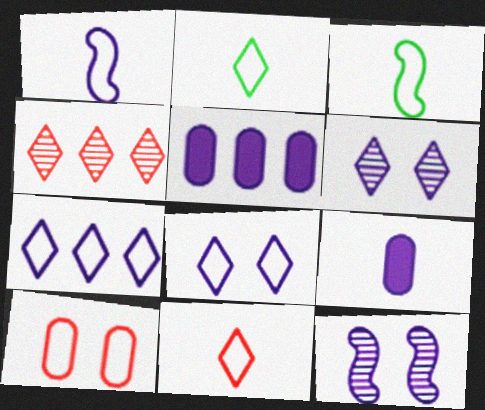[[1, 5, 6], 
[3, 7, 10], 
[7, 9, 12]]